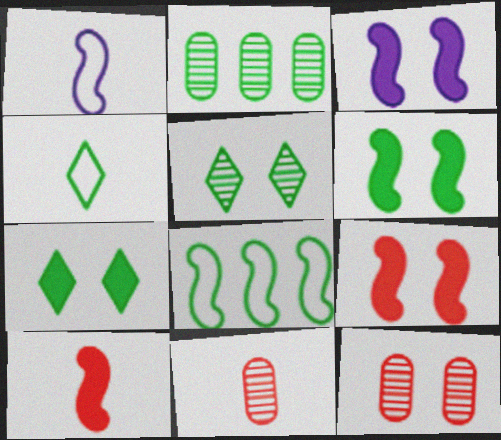[[2, 4, 6], 
[3, 6, 9]]